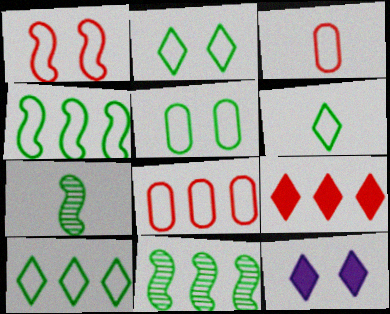[[2, 6, 10], 
[3, 11, 12], 
[4, 5, 6], 
[7, 8, 12]]